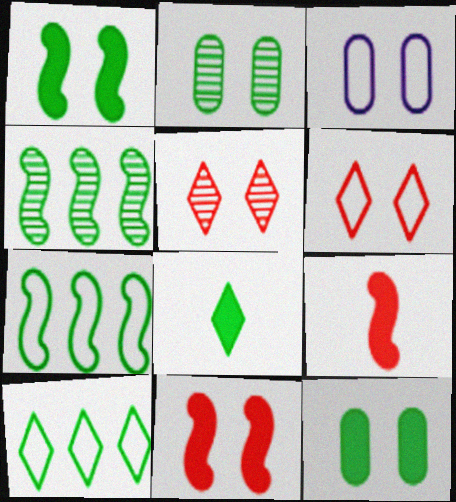[[1, 3, 5], 
[2, 7, 8]]